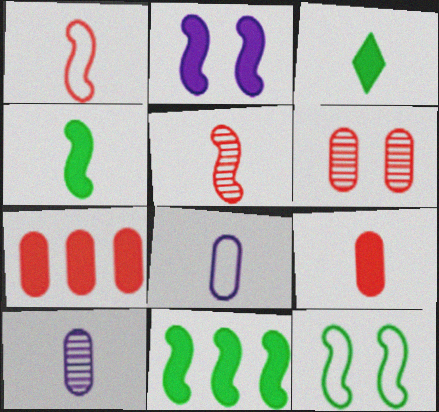[[1, 3, 10], 
[2, 3, 7], 
[3, 5, 8]]